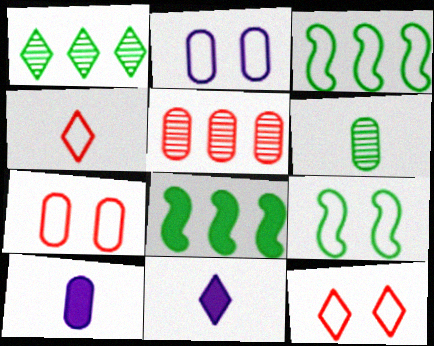[[1, 11, 12], 
[2, 3, 4], 
[2, 9, 12], 
[5, 9, 11]]